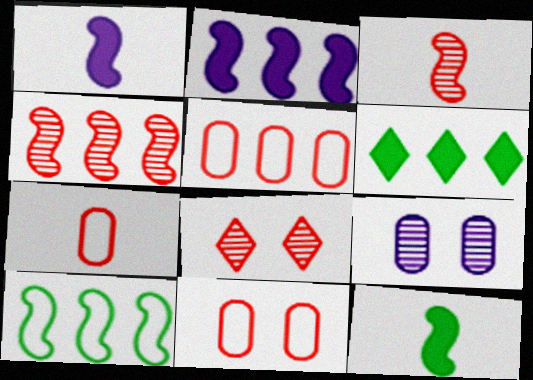[[2, 4, 10], 
[5, 7, 11]]